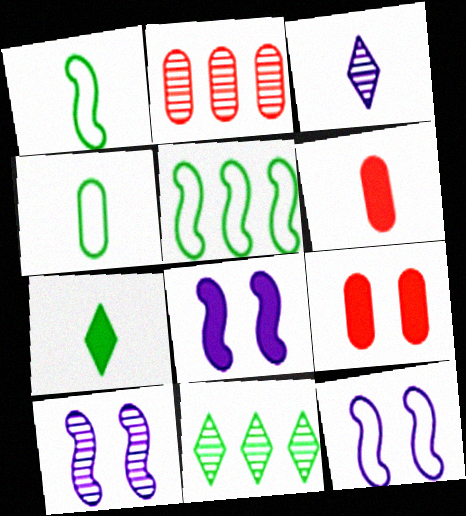[[1, 3, 6], 
[2, 7, 12], 
[3, 5, 9], 
[6, 11, 12], 
[8, 10, 12]]